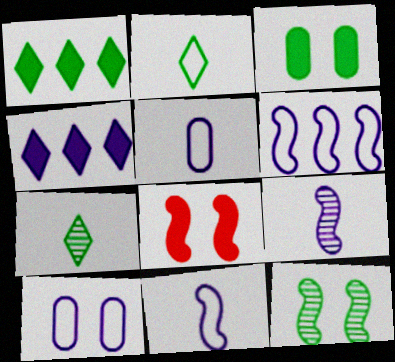[[4, 9, 10]]